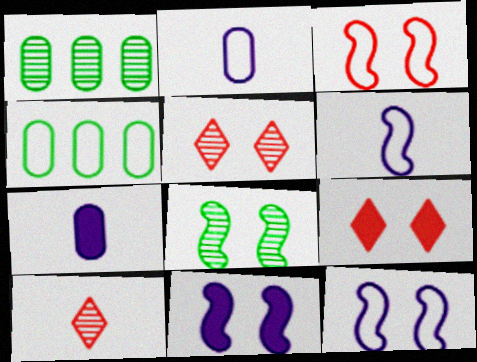[[1, 6, 9], 
[3, 8, 11], 
[4, 10, 11]]